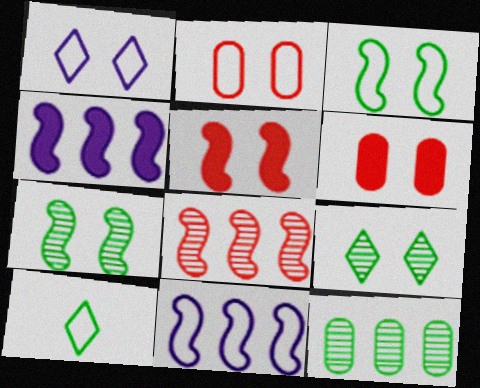[[1, 2, 3], 
[1, 6, 7], 
[2, 10, 11]]